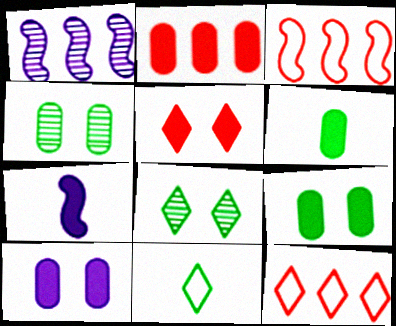[[2, 6, 10], 
[4, 7, 12]]